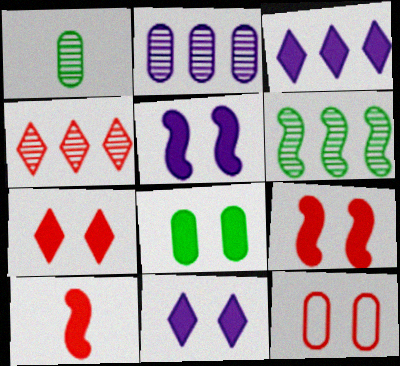[[2, 4, 6], 
[3, 8, 10], 
[4, 10, 12], 
[5, 7, 8], 
[8, 9, 11]]